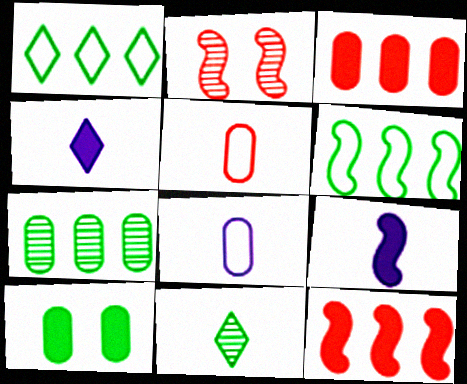[[2, 6, 9], 
[4, 10, 12], 
[5, 9, 11], 
[6, 10, 11]]